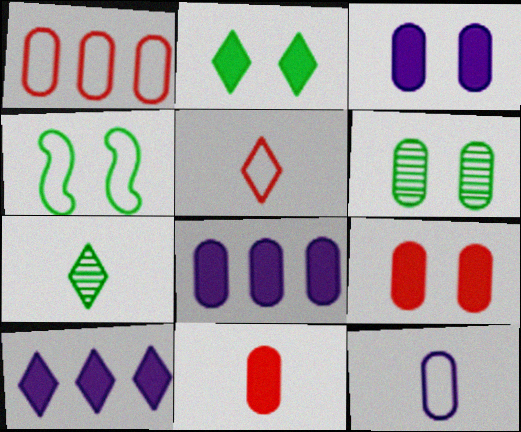[[2, 4, 6]]